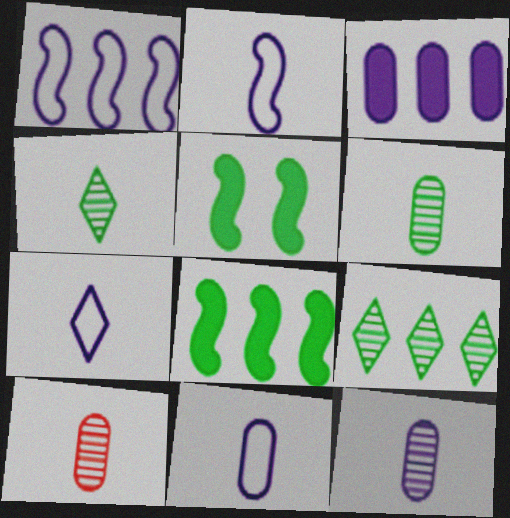[[2, 7, 11], 
[6, 10, 12]]